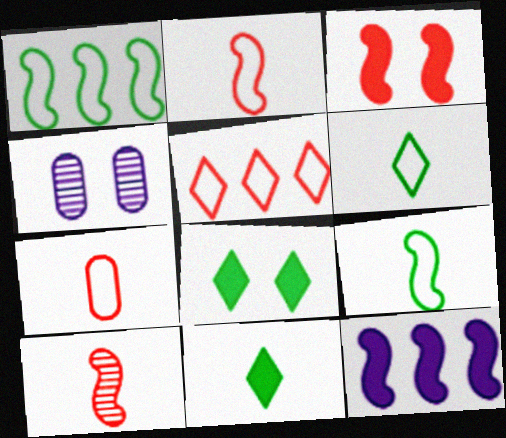[]